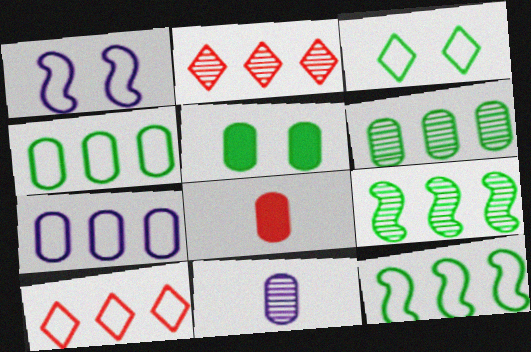[[7, 10, 12]]